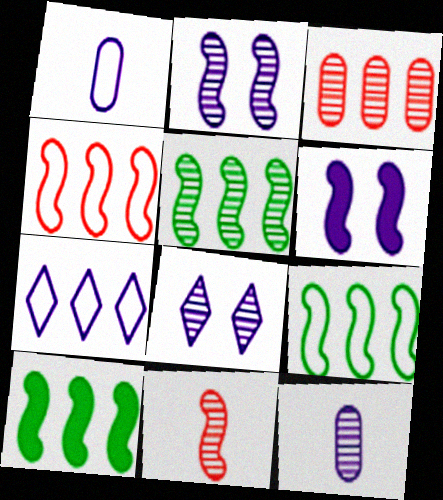[[2, 5, 11], 
[3, 7, 10], 
[5, 9, 10], 
[6, 7, 12], 
[6, 9, 11]]